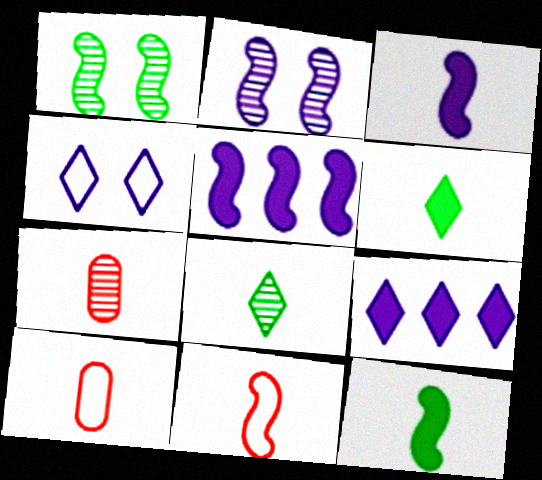[[1, 5, 11], 
[1, 9, 10], 
[3, 8, 10]]